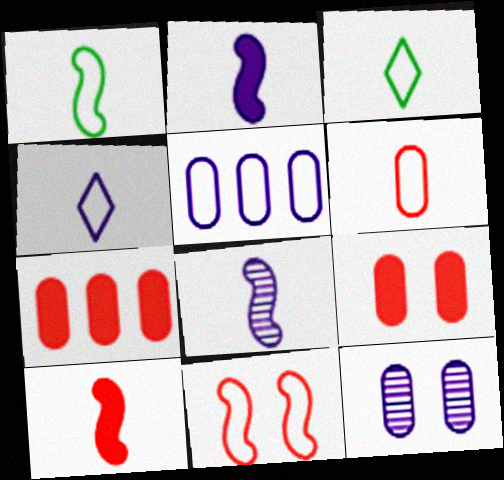[[1, 4, 6], 
[1, 8, 10], 
[3, 5, 11]]